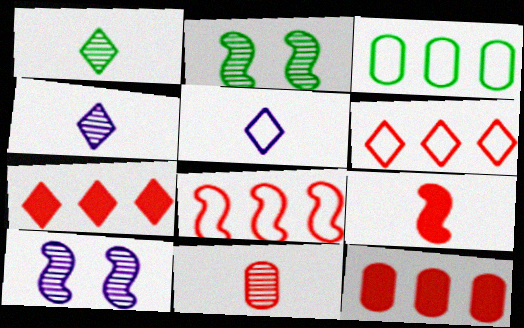[[2, 5, 12]]